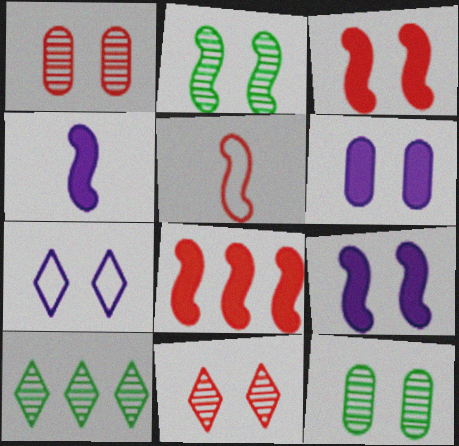[[3, 7, 12], 
[5, 6, 10]]